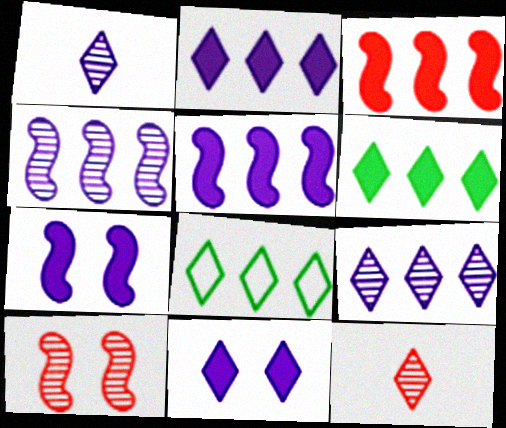[[8, 11, 12]]